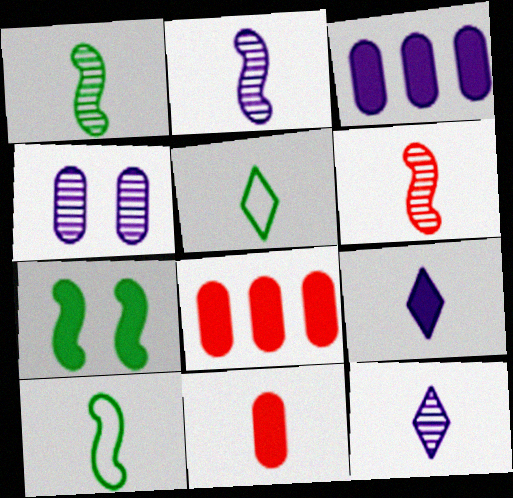[[1, 2, 6], 
[2, 5, 11], 
[7, 8, 9], 
[10, 11, 12]]